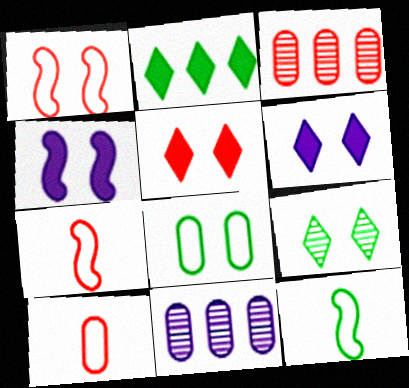[[3, 5, 7], 
[3, 6, 12], 
[5, 11, 12]]